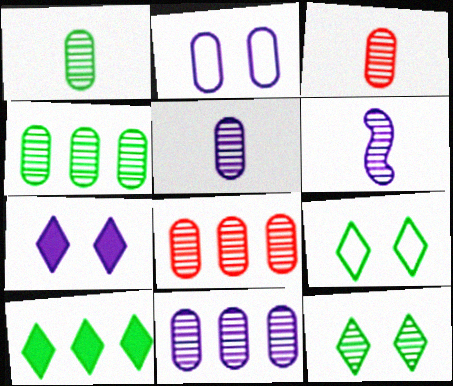[[1, 3, 5], 
[4, 8, 11], 
[6, 8, 12]]